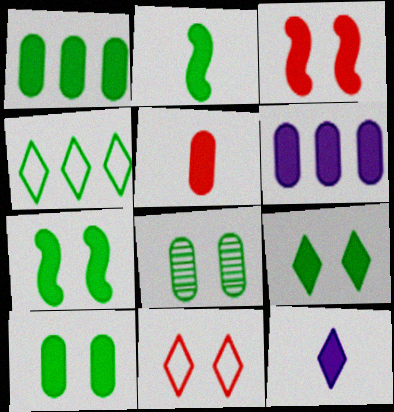[[1, 2, 9], 
[1, 3, 12], 
[2, 4, 8], 
[2, 5, 12], 
[5, 6, 10], 
[7, 9, 10]]